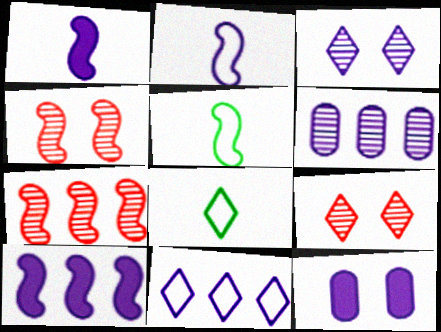[[4, 5, 10], 
[6, 10, 11], 
[7, 8, 12]]